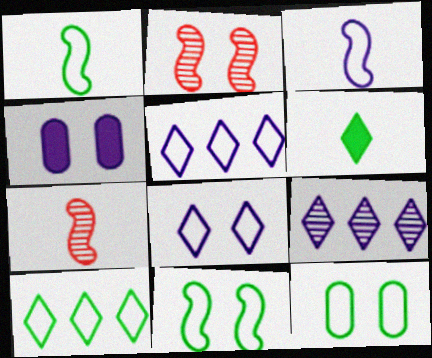[[1, 10, 12], 
[3, 4, 9], 
[4, 7, 10]]